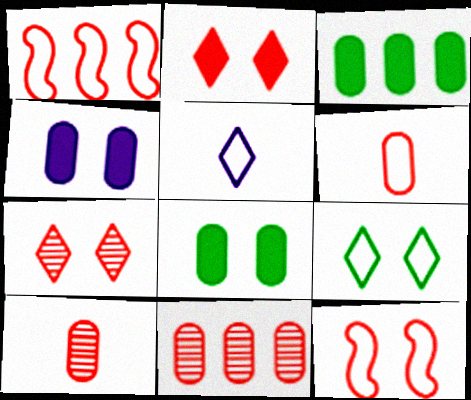[[1, 2, 10]]